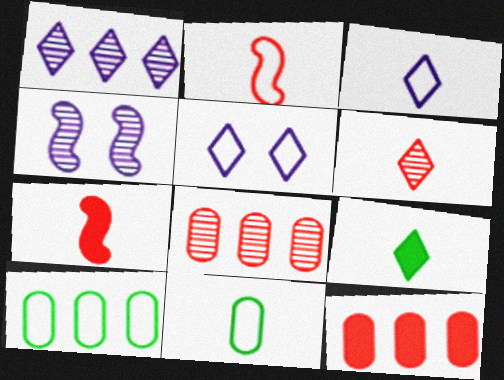[[2, 3, 11], 
[2, 5, 10], 
[3, 6, 9]]